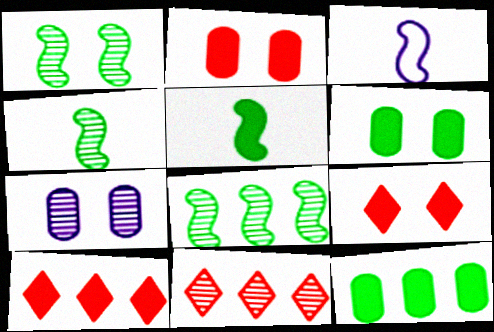[[1, 4, 8], 
[3, 6, 11], 
[4, 7, 11]]